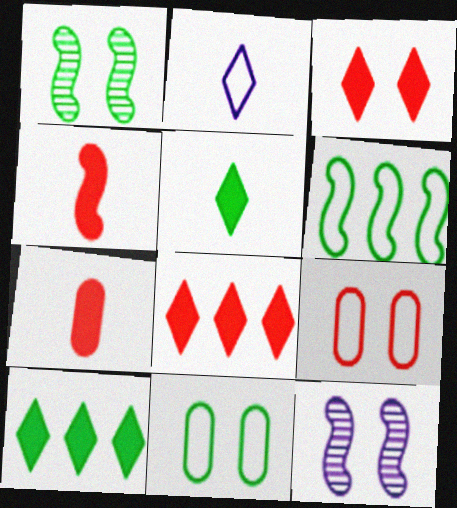[[2, 6, 9], 
[3, 11, 12], 
[4, 6, 12]]